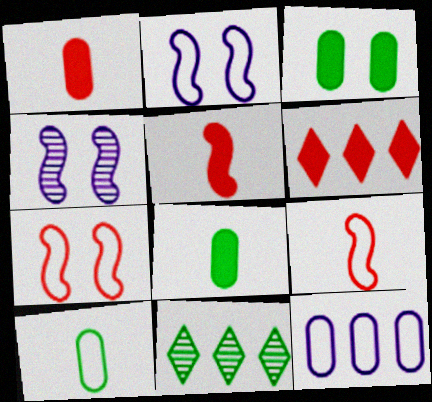[[1, 2, 11], 
[4, 6, 10]]